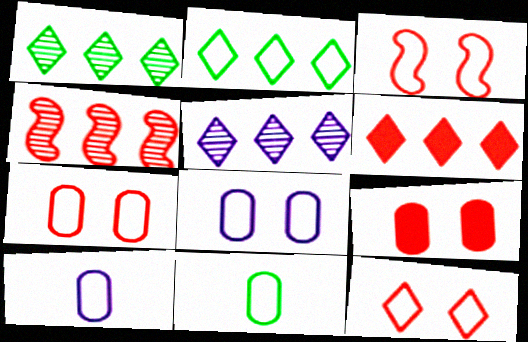[[2, 3, 10], 
[2, 5, 6], 
[3, 7, 12]]